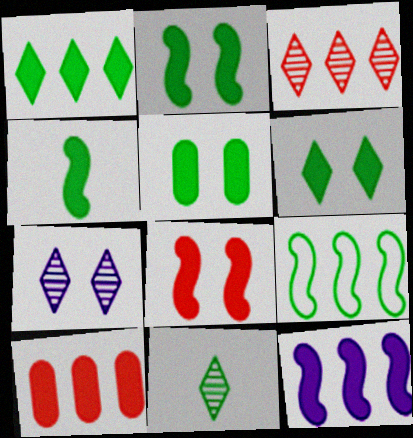[[1, 4, 5], 
[1, 10, 12], 
[2, 5, 6], 
[3, 7, 11], 
[4, 8, 12], 
[5, 9, 11]]